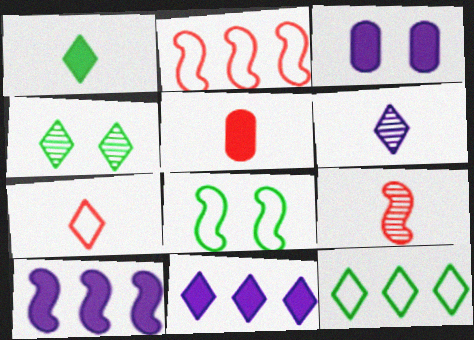[[1, 4, 12], 
[1, 6, 7], 
[3, 9, 12], 
[4, 7, 11], 
[5, 7, 9], 
[8, 9, 10]]